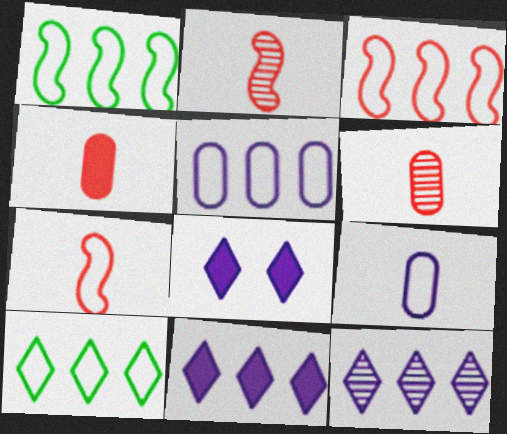[[1, 6, 8], 
[3, 5, 10]]